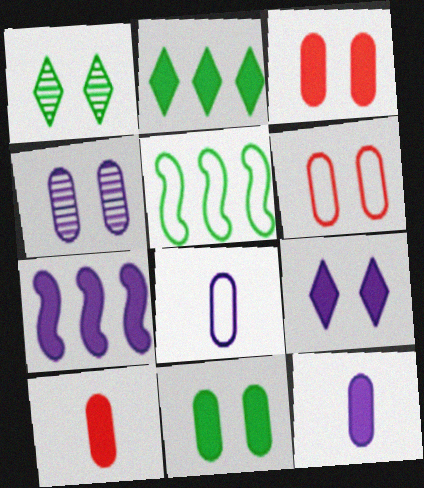[[4, 6, 11], 
[7, 9, 12]]